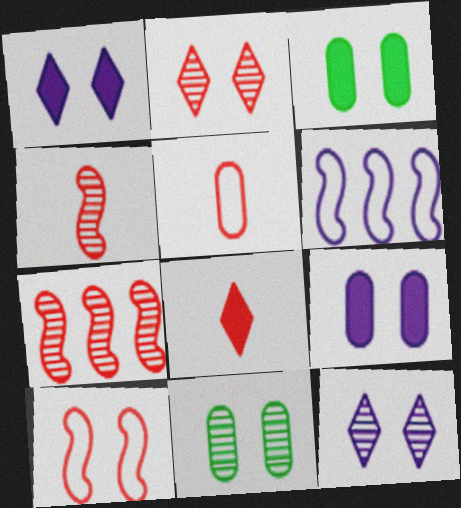[[1, 10, 11], 
[3, 10, 12], 
[4, 5, 8], 
[6, 8, 11]]